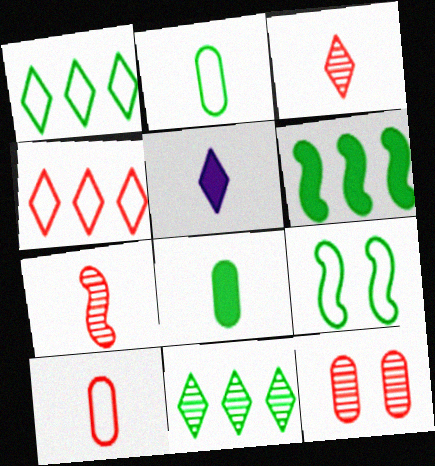[[1, 2, 9], 
[2, 5, 7], 
[8, 9, 11]]